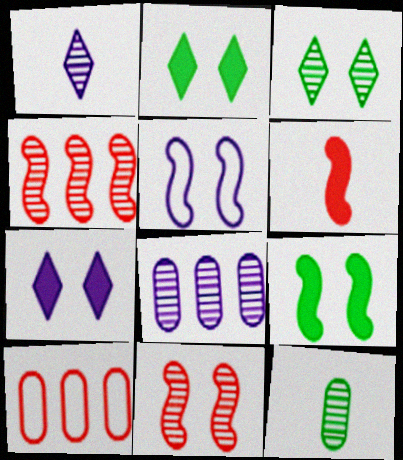[[1, 9, 10], 
[5, 9, 11]]